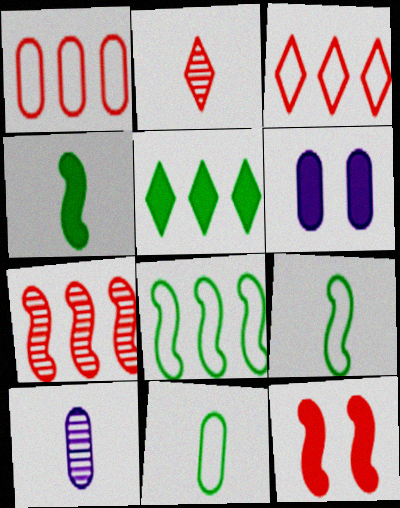[[1, 2, 12], 
[2, 6, 8]]